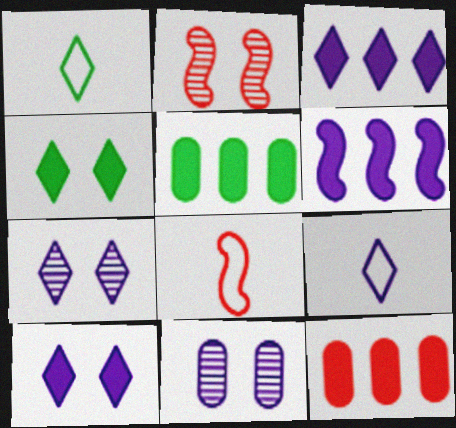[[2, 5, 9], 
[3, 7, 9], 
[5, 7, 8], 
[6, 9, 11]]